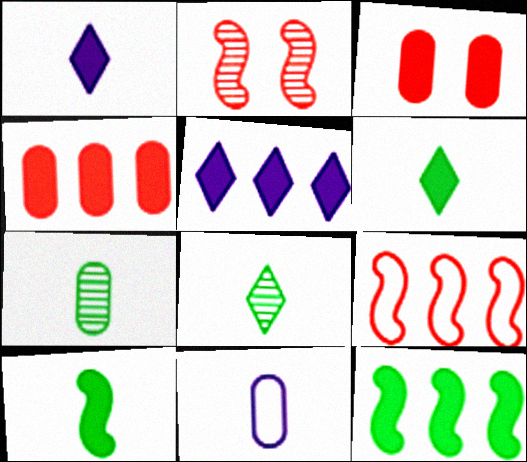[[1, 3, 12], 
[3, 5, 10], 
[4, 5, 12]]